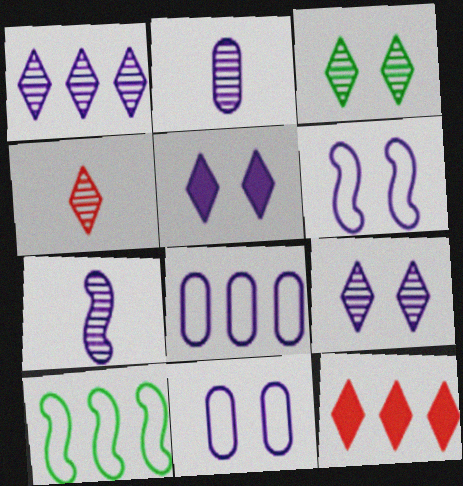[[1, 3, 4], 
[5, 7, 8]]